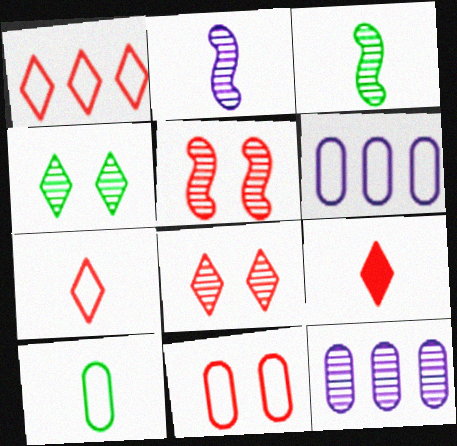[[1, 8, 9], 
[2, 9, 10], 
[3, 8, 12], 
[6, 10, 11]]